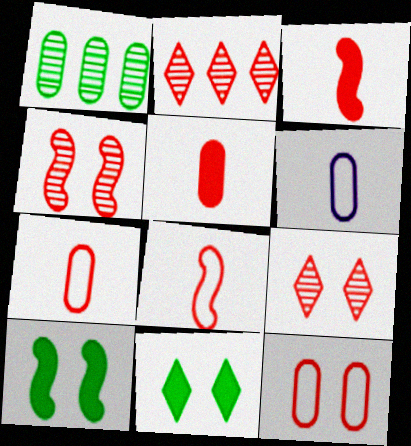[[2, 3, 12], 
[2, 6, 10]]